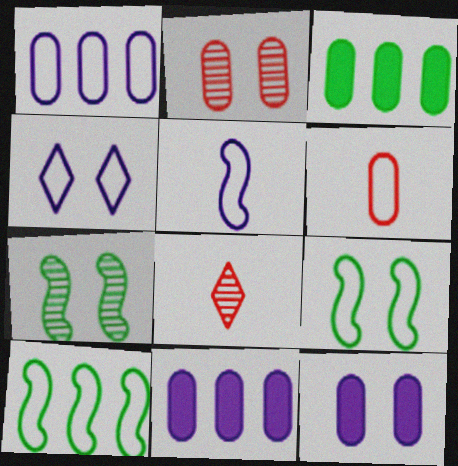[[1, 4, 5], 
[4, 6, 10], 
[8, 9, 11], 
[8, 10, 12]]